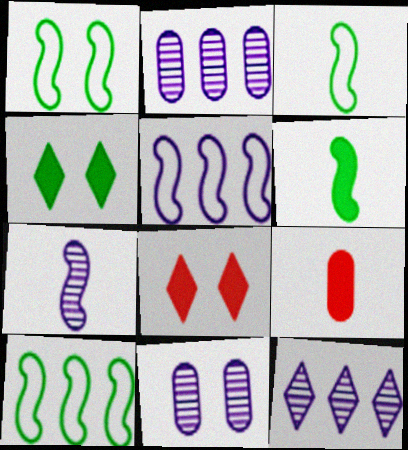[[1, 3, 10], 
[1, 8, 11], 
[1, 9, 12], 
[2, 3, 8], 
[7, 11, 12]]